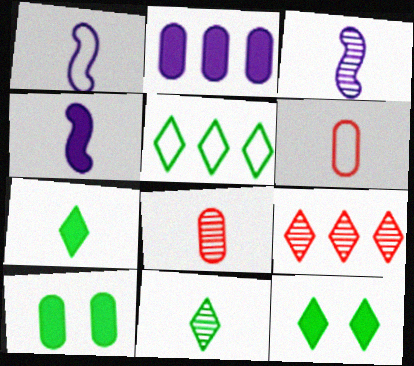[[1, 3, 4], 
[1, 7, 8], 
[1, 9, 10], 
[3, 6, 7], 
[3, 8, 11], 
[4, 6, 11], 
[5, 11, 12]]